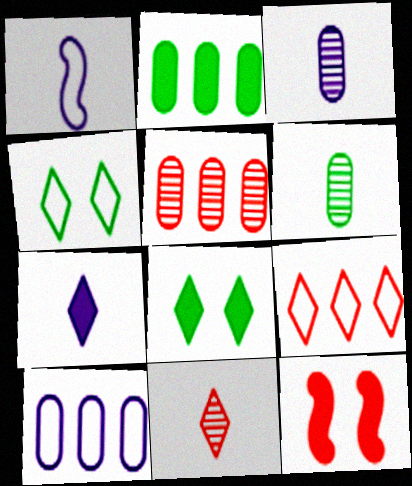[[1, 3, 7], 
[1, 5, 8], 
[2, 5, 10], 
[2, 7, 12]]